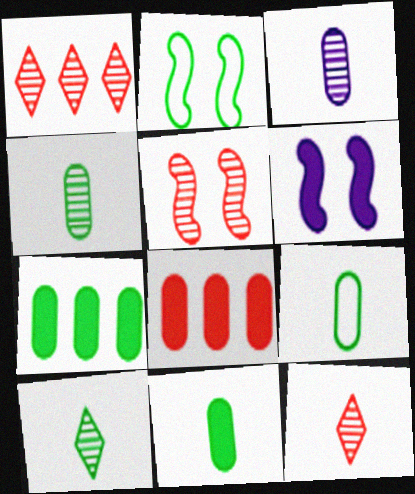[[1, 6, 9], 
[2, 5, 6], 
[2, 7, 10], 
[4, 9, 11]]